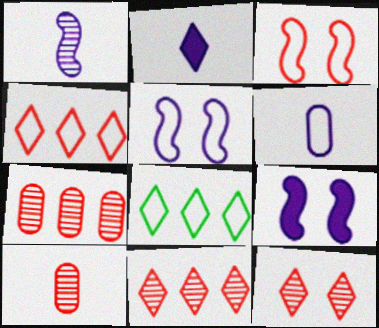[[1, 2, 6], 
[2, 8, 12], 
[3, 6, 8], 
[8, 9, 10]]